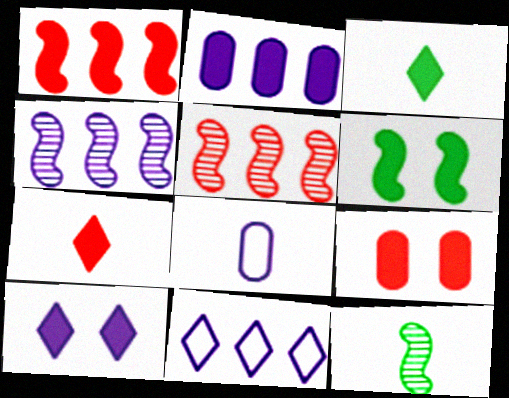[[1, 7, 9], 
[2, 4, 11], 
[2, 6, 7], 
[4, 8, 10], 
[6, 9, 10], 
[7, 8, 12], 
[9, 11, 12]]